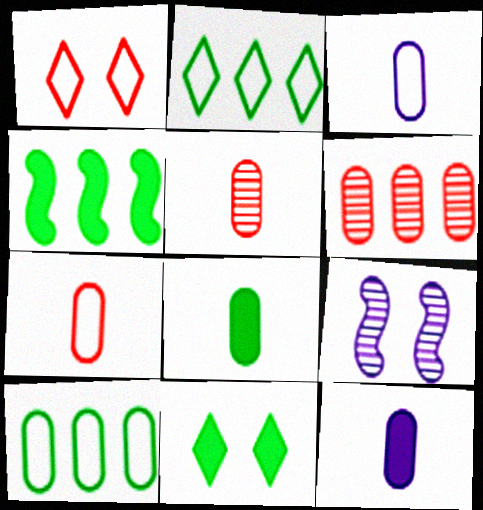[[3, 5, 8], 
[4, 8, 11]]